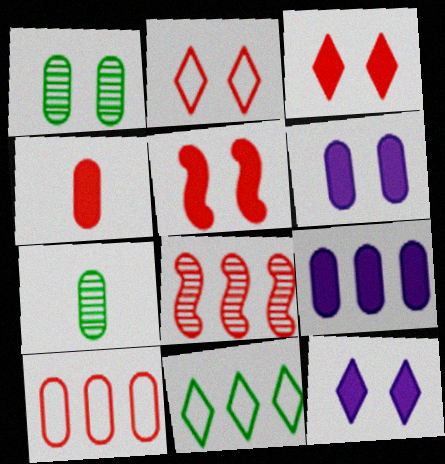[[2, 4, 8], 
[6, 7, 10], 
[8, 9, 11]]